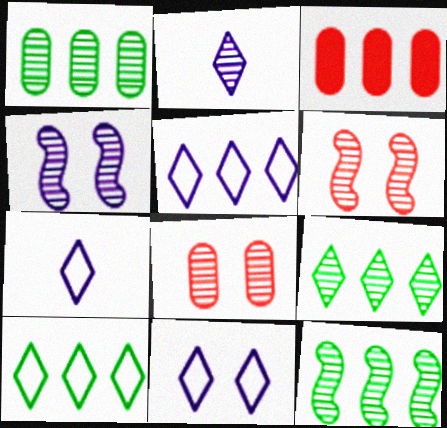[[1, 2, 6], 
[1, 9, 12], 
[2, 8, 12], 
[3, 5, 12], 
[5, 7, 11]]